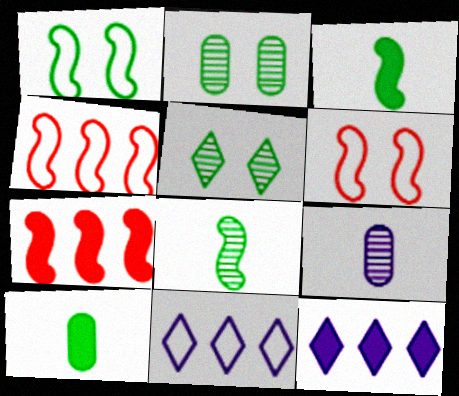[]